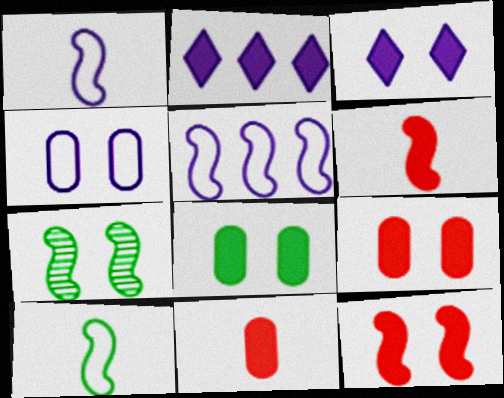[[2, 6, 8], 
[3, 8, 12], 
[5, 6, 7]]